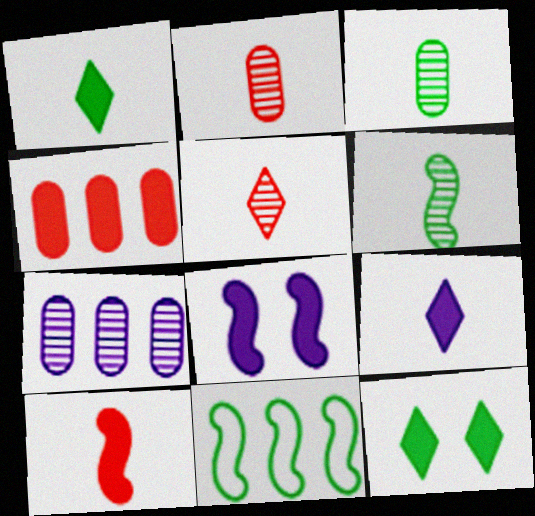[[1, 4, 8], 
[3, 11, 12]]